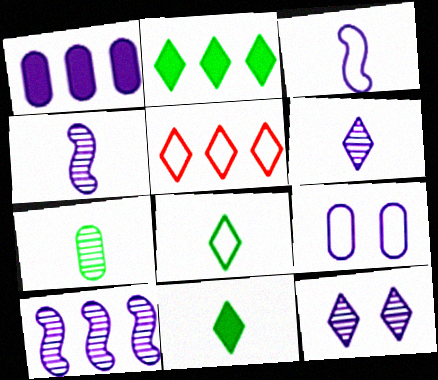[[1, 3, 12], 
[5, 11, 12]]